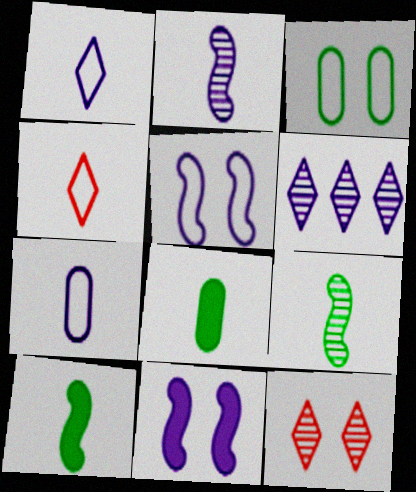[[2, 4, 8], 
[3, 11, 12], 
[6, 7, 11]]